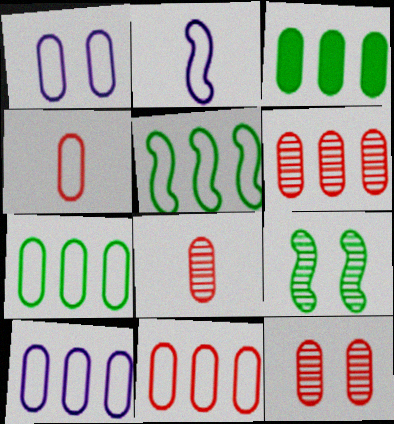[[1, 3, 8], 
[1, 4, 7], 
[3, 6, 10], 
[6, 8, 12], 
[7, 10, 11]]